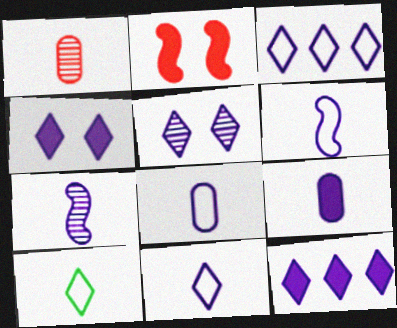[[5, 11, 12], 
[6, 8, 11], 
[7, 9, 11]]